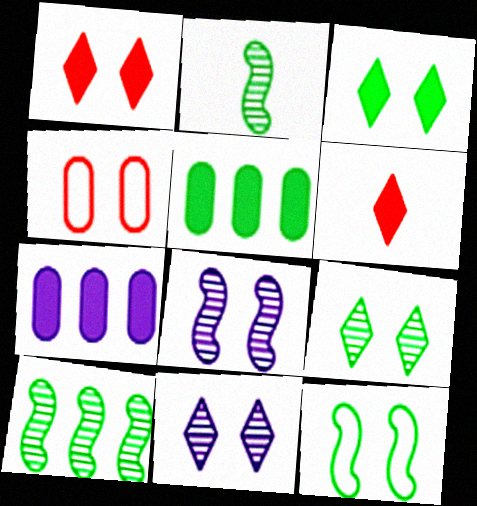[[3, 4, 8]]